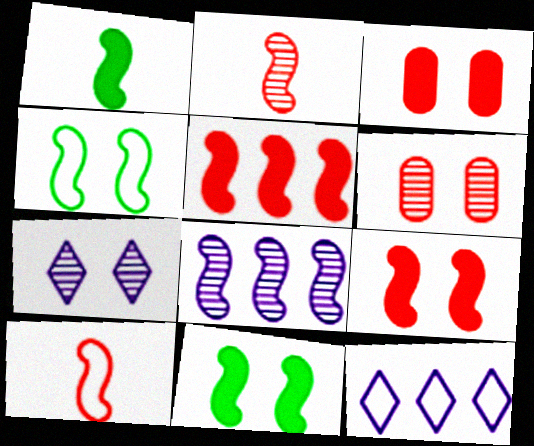[[1, 6, 12], 
[3, 4, 7], 
[8, 10, 11]]